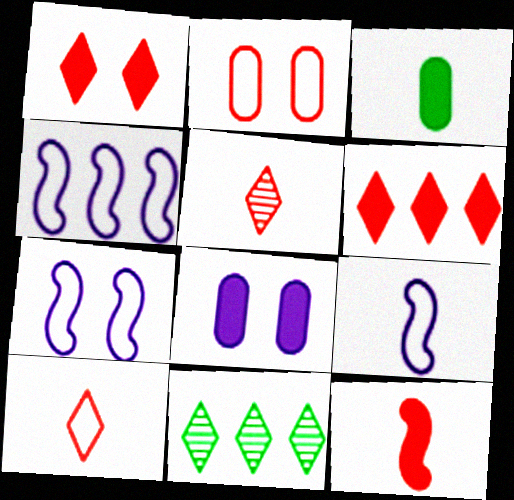[[3, 5, 9], 
[4, 7, 9]]